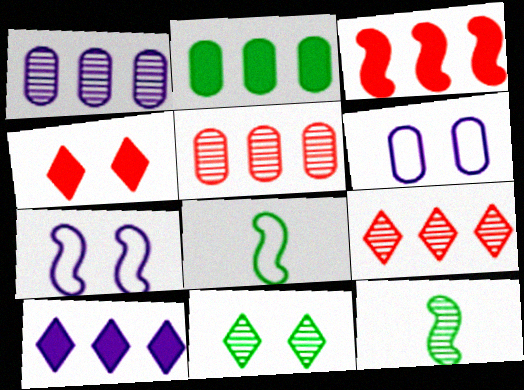[[1, 4, 8], 
[2, 3, 10], 
[2, 8, 11], 
[3, 7, 12]]